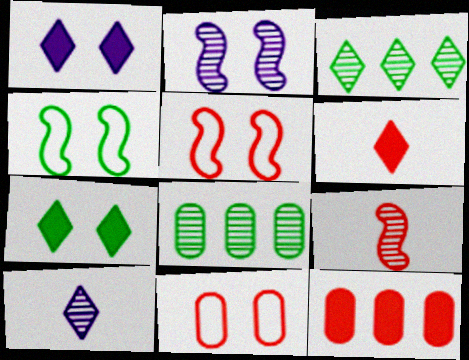[[2, 7, 11], 
[4, 10, 12]]